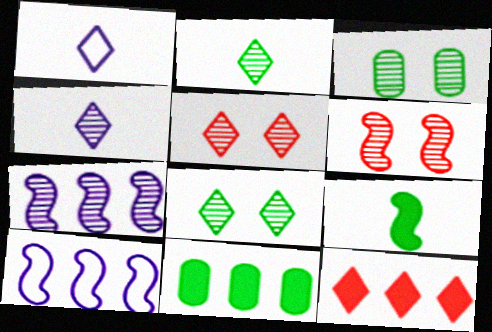[[1, 6, 11], 
[1, 8, 12], 
[6, 9, 10]]